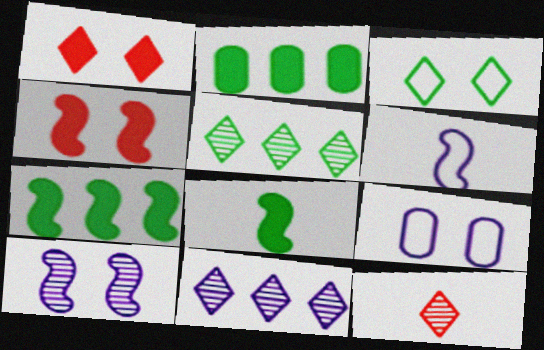[[7, 9, 12]]